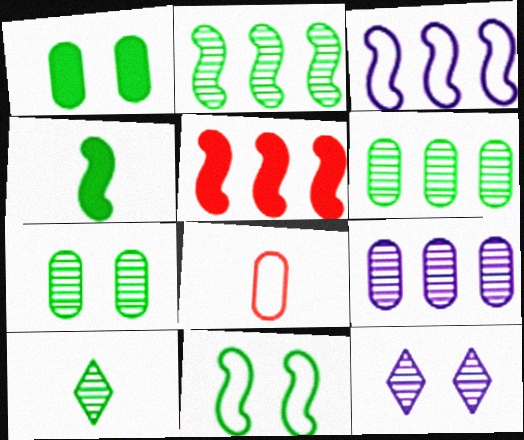[[1, 8, 9], 
[2, 3, 5], 
[2, 4, 11], 
[2, 7, 10]]